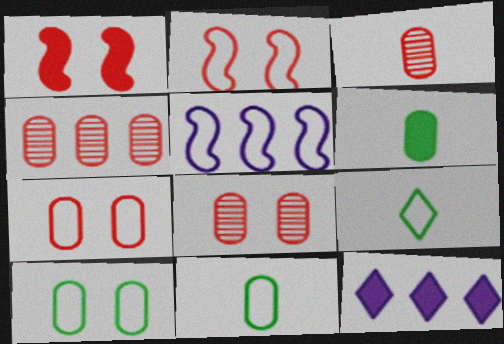[[1, 6, 12], 
[3, 4, 8], 
[5, 7, 9]]